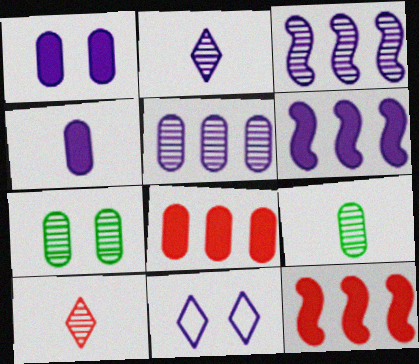[[3, 4, 11], 
[3, 7, 10], 
[9, 11, 12]]